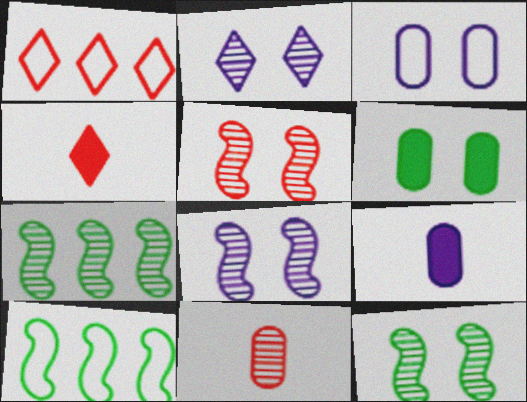[[1, 9, 12], 
[2, 7, 11], 
[3, 4, 7], 
[5, 8, 12]]